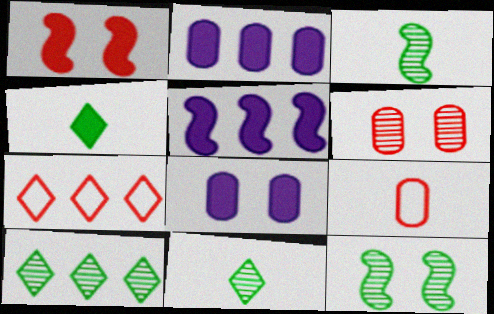[[1, 2, 4], 
[3, 7, 8]]